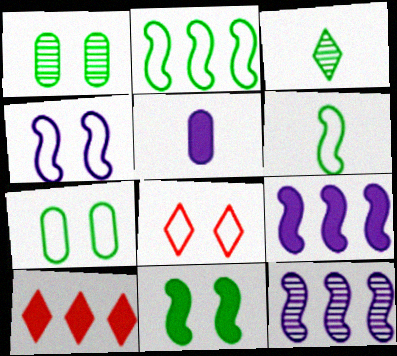[[4, 7, 8], 
[5, 10, 11]]